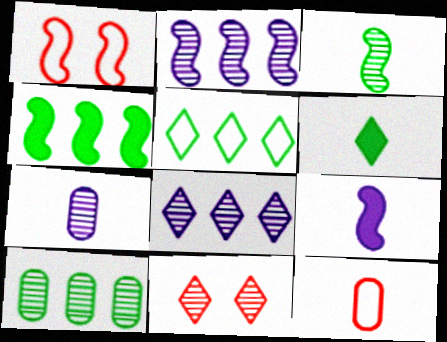[[4, 5, 10]]